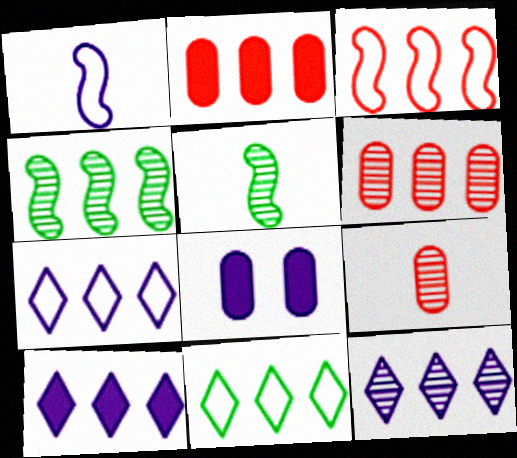[[1, 8, 12], 
[2, 4, 7], 
[4, 6, 12], 
[7, 10, 12]]